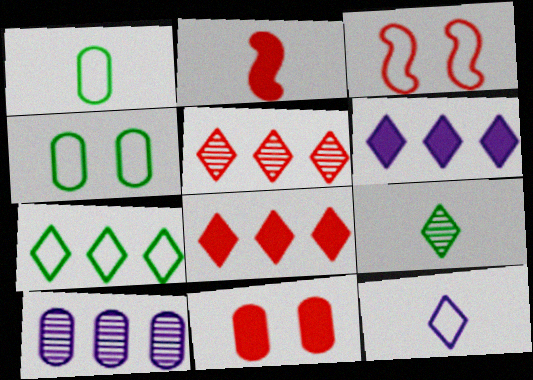[[1, 10, 11], 
[2, 8, 11], 
[5, 6, 7]]